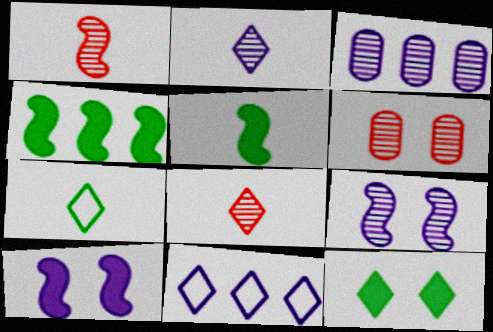[[2, 3, 9], 
[5, 6, 11], 
[8, 11, 12]]